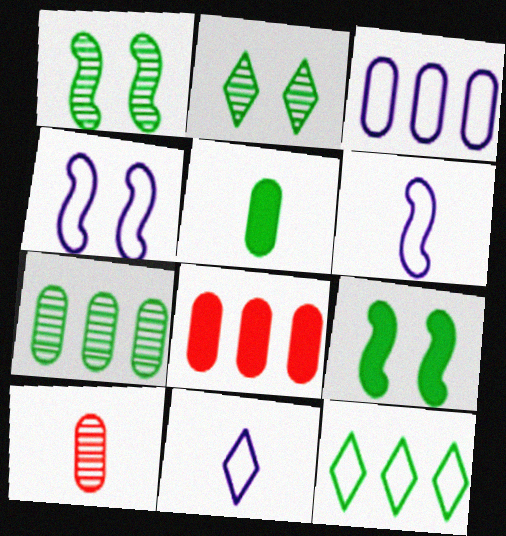[[1, 5, 12], 
[1, 8, 11], 
[2, 6, 8], 
[3, 4, 11], 
[3, 7, 8]]